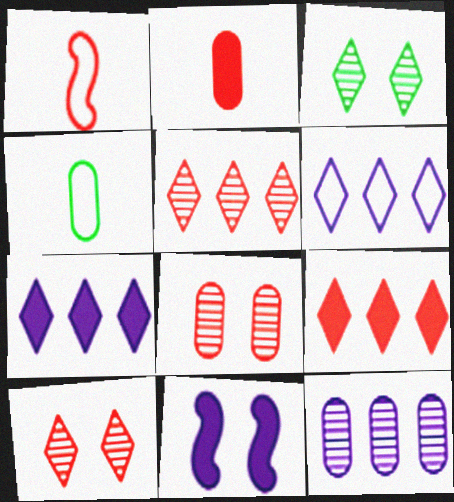[[1, 8, 9], 
[4, 5, 11]]